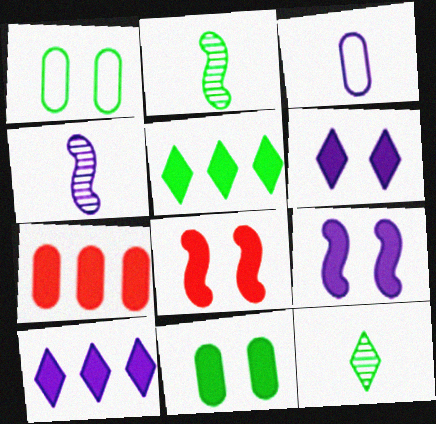[[1, 2, 5], 
[6, 8, 11]]